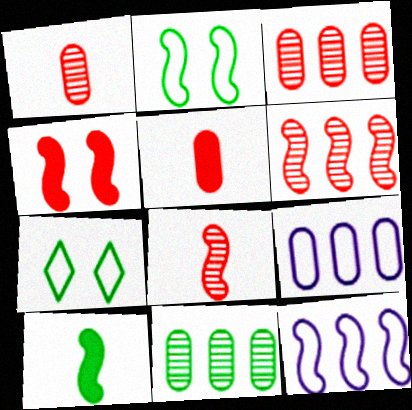[[7, 10, 11]]